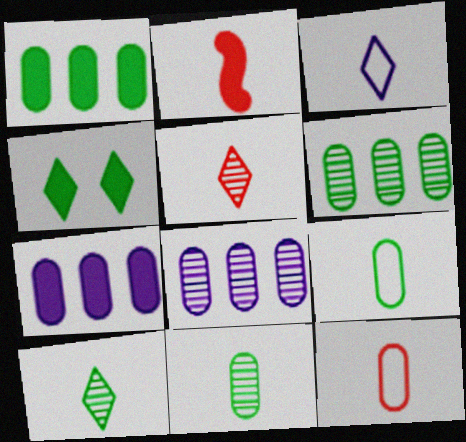[[2, 3, 11], 
[2, 4, 7], 
[2, 5, 12]]